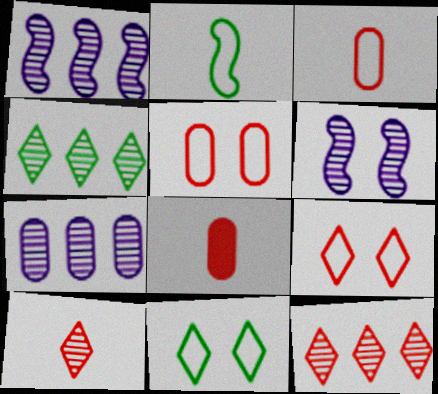[[1, 8, 11]]